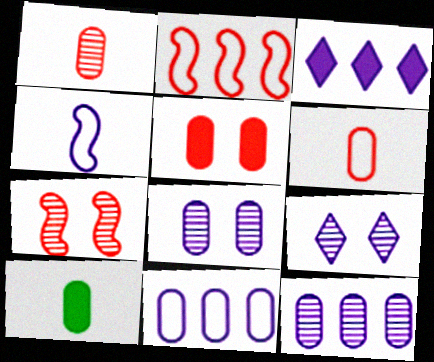[[2, 9, 10], 
[3, 4, 8]]